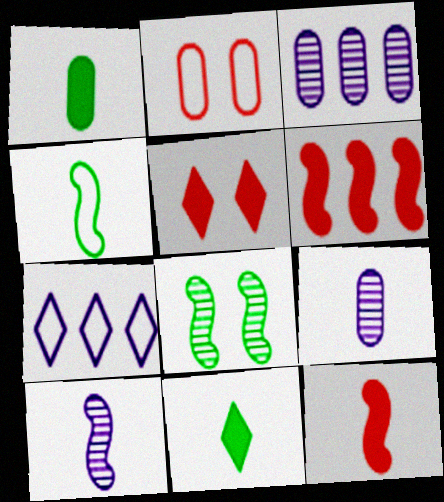[[1, 2, 3], 
[2, 4, 7], 
[3, 4, 5], 
[4, 10, 12]]